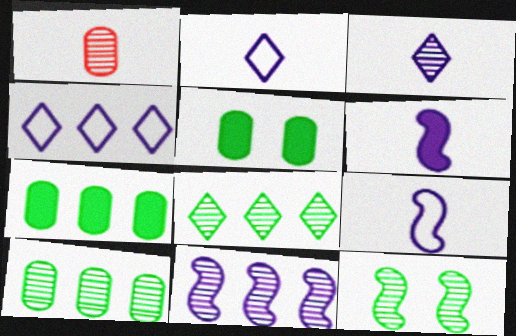[]